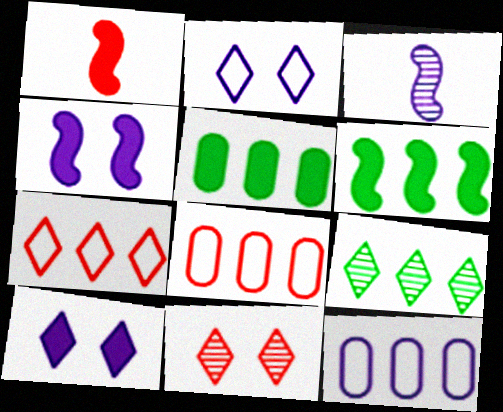[[1, 4, 6], 
[1, 5, 10], 
[1, 8, 11], 
[3, 10, 12]]